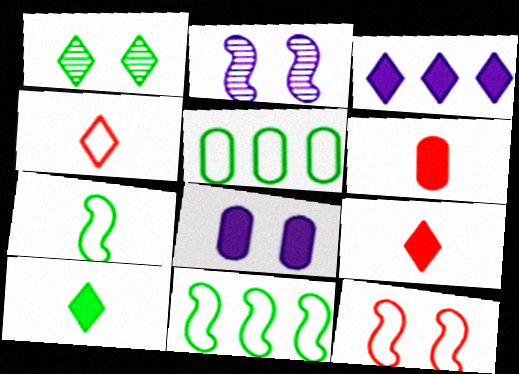[[1, 3, 4], 
[1, 8, 12], 
[2, 5, 9]]